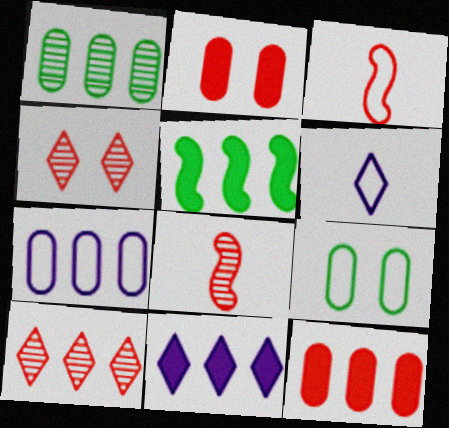[[1, 7, 12], 
[2, 3, 10], 
[3, 4, 12], 
[5, 7, 10], 
[5, 11, 12], 
[8, 9, 11]]